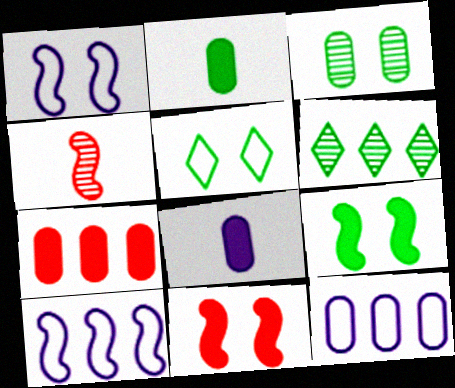[[3, 5, 9], 
[4, 9, 10], 
[6, 7, 10]]